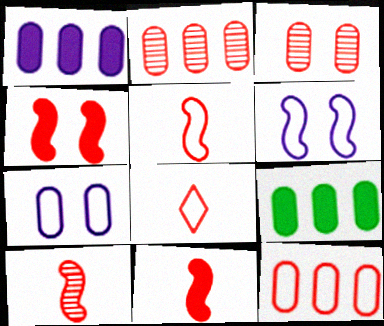[[2, 4, 8], 
[5, 10, 11]]